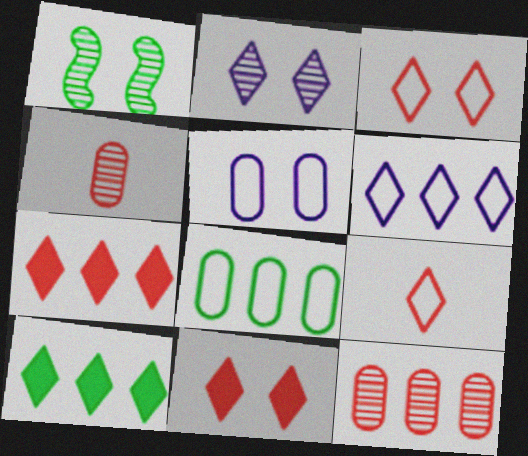[[1, 5, 11], 
[2, 9, 10]]